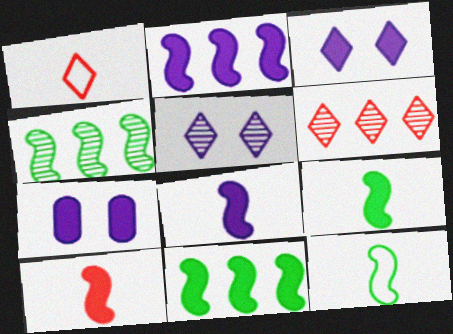[[1, 4, 7], 
[6, 7, 12], 
[8, 9, 10]]